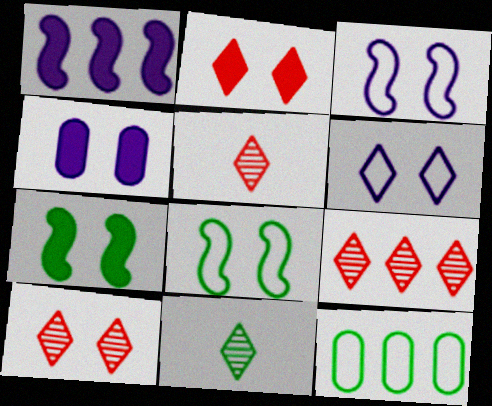[[1, 9, 12], 
[2, 4, 7], 
[4, 8, 10], 
[5, 9, 10], 
[7, 11, 12]]